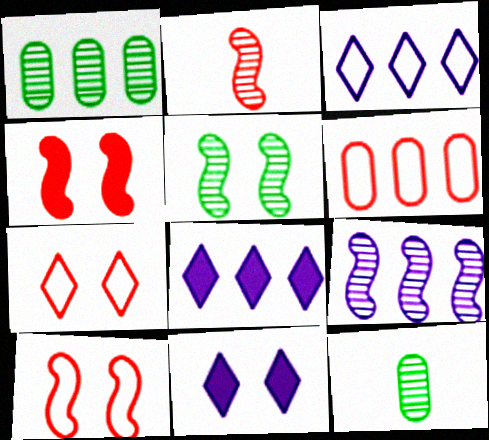[[2, 5, 9], 
[3, 4, 12], 
[8, 10, 12]]